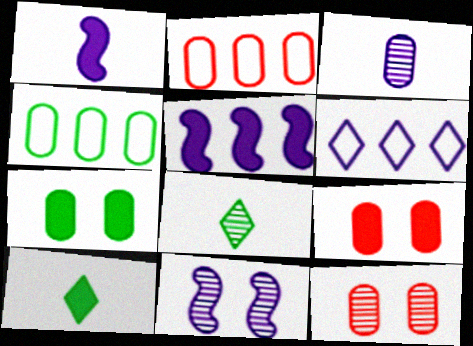[[2, 3, 7], 
[2, 10, 11], 
[3, 4, 9], 
[5, 9, 10]]